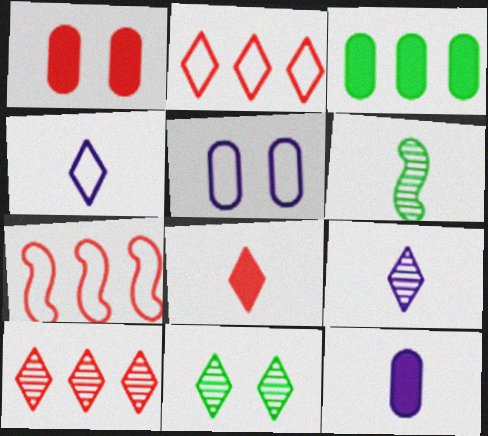[[1, 3, 12], 
[7, 11, 12], 
[9, 10, 11]]